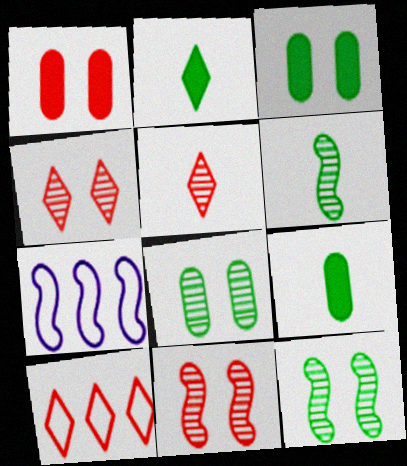[[3, 5, 7], 
[4, 7, 9]]